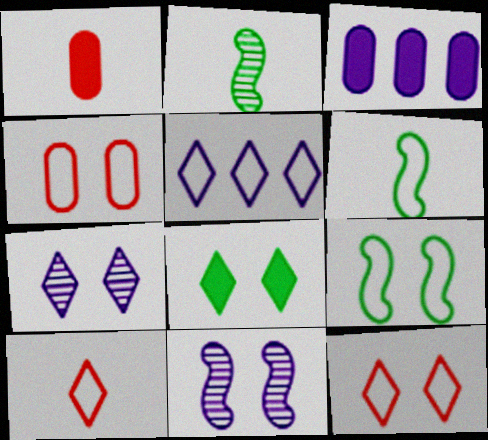[[2, 3, 12], 
[4, 5, 6], 
[4, 8, 11], 
[7, 8, 12]]